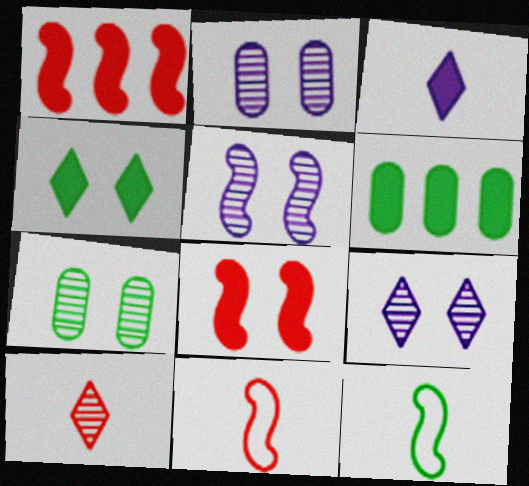[[1, 5, 12], 
[2, 5, 9], 
[3, 6, 8], 
[6, 9, 11]]